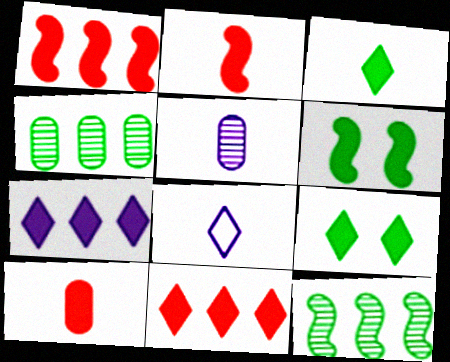[[6, 7, 10]]